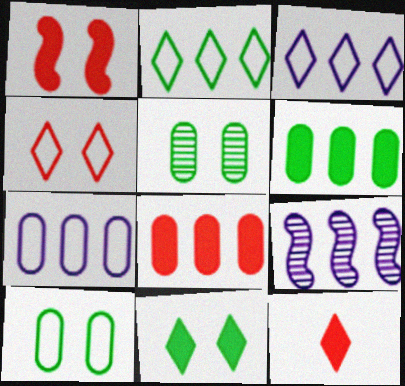[[1, 8, 12], 
[2, 8, 9], 
[9, 10, 12]]